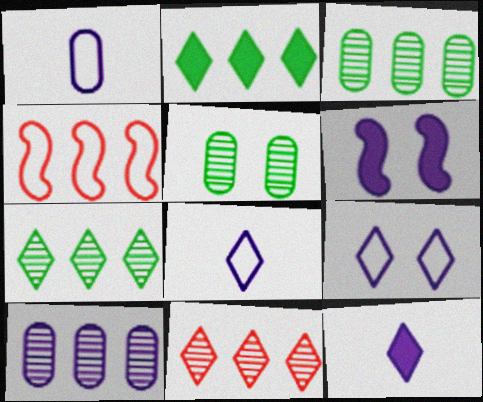[[2, 4, 10], 
[4, 5, 12], 
[6, 8, 10]]